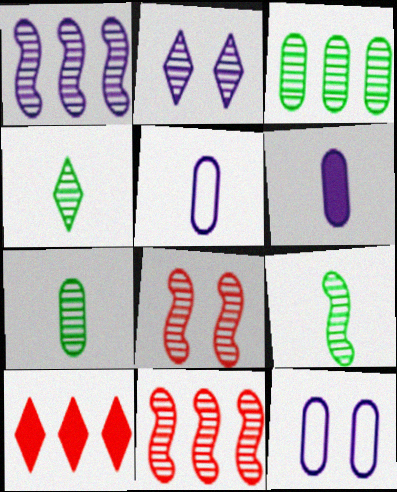[[1, 8, 9], 
[2, 7, 11], 
[4, 7, 9], 
[9, 10, 12]]